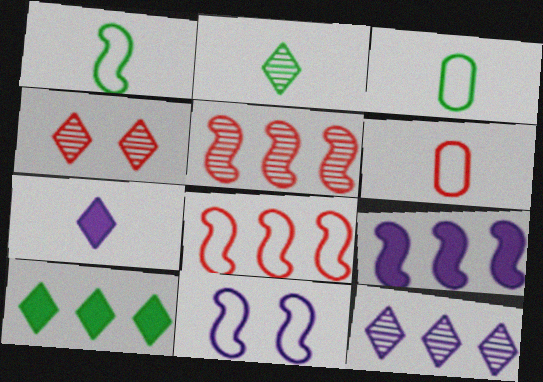[[1, 8, 11], 
[2, 4, 12], 
[3, 4, 9]]